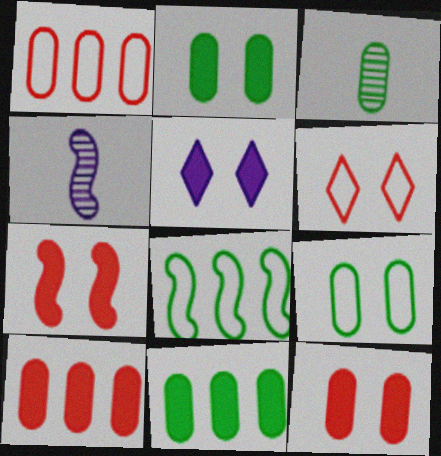[[2, 5, 7], 
[3, 9, 11], 
[4, 6, 11], 
[4, 7, 8]]